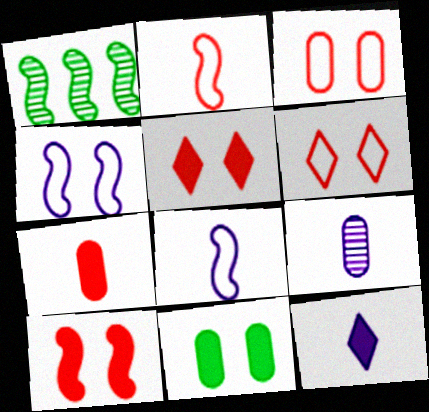[[1, 3, 12], 
[1, 8, 10], 
[8, 9, 12]]